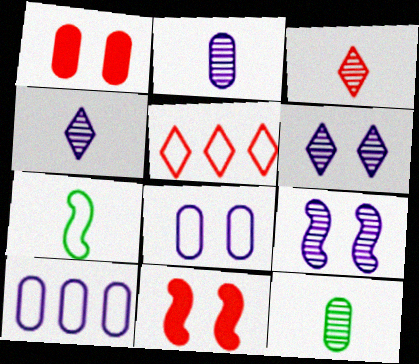[[1, 10, 12], 
[5, 7, 8]]